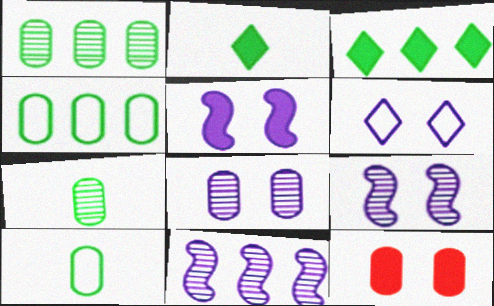[[5, 6, 8]]